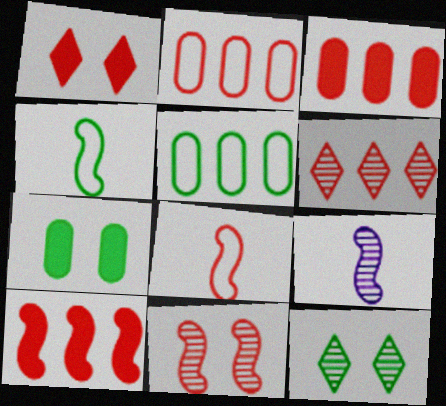[[1, 5, 9], 
[2, 6, 10], 
[8, 10, 11]]